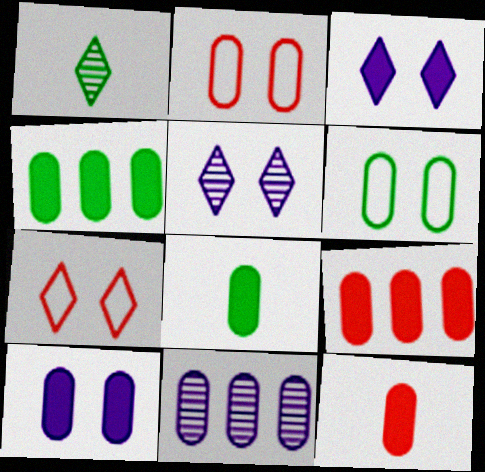[[2, 8, 11], 
[4, 10, 12], 
[6, 11, 12], 
[8, 9, 10]]